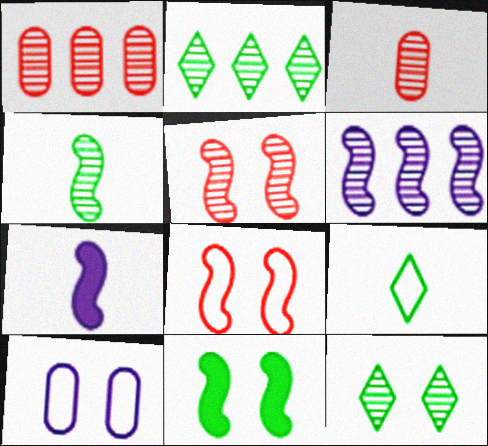[[1, 2, 6], 
[3, 6, 12], 
[3, 7, 9], 
[4, 5, 6]]